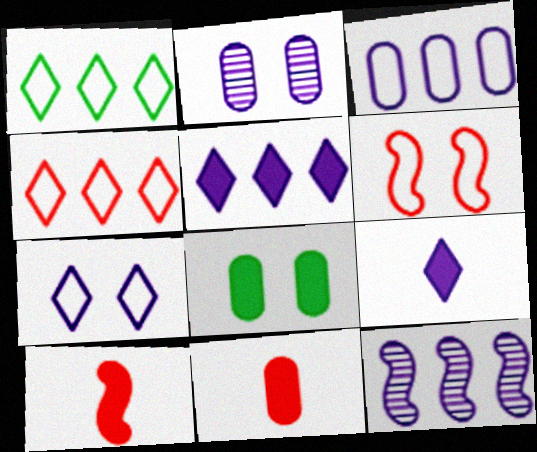[[1, 2, 10], 
[3, 5, 12], 
[5, 8, 10]]